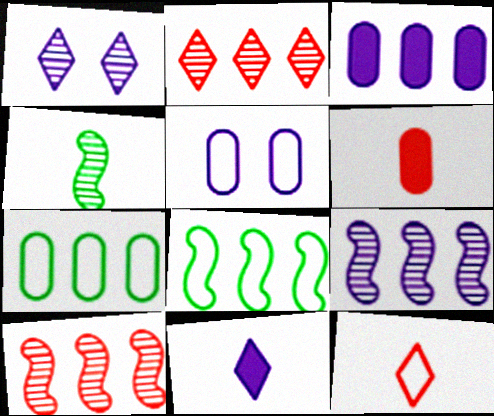[[1, 6, 8], 
[2, 3, 8], 
[5, 8, 12], 
[5, 9, 11]]